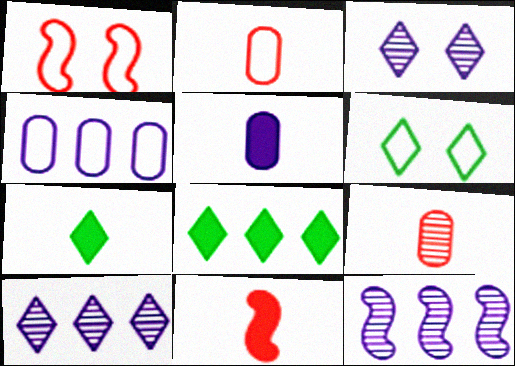[[5, 7, 11]]